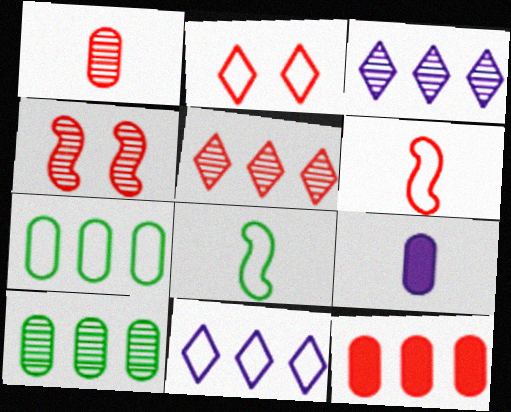[[1, 4, 5]]